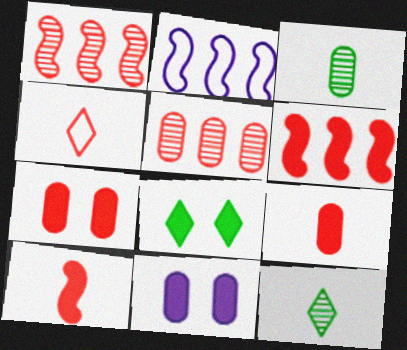[[1, 4, 7], 
[2, 7, 12]]